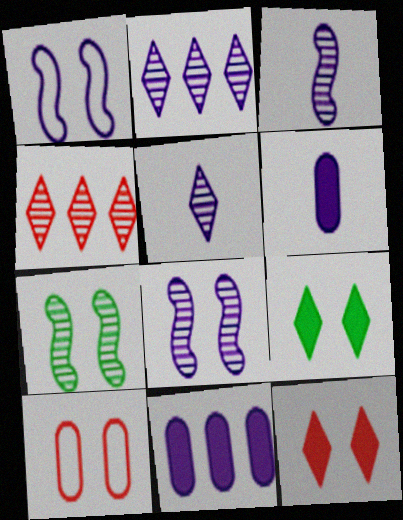[[1, 2, 6], 
[1, 5, 11], 
[8, 9, 10]]